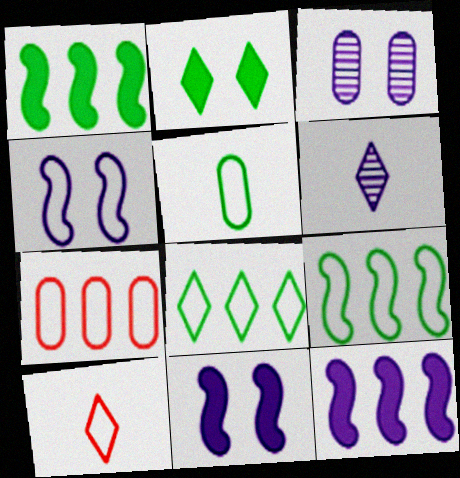[[1, 3, 10]]